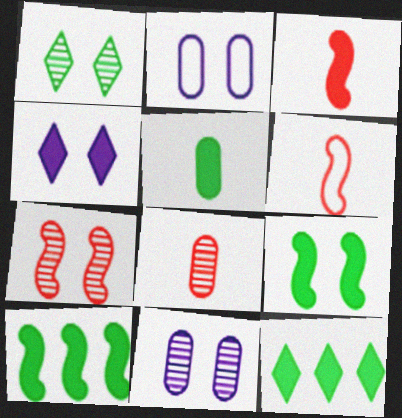[[1, 7, 11], 
[5, 9, 12], 
[6, 11, 12]]